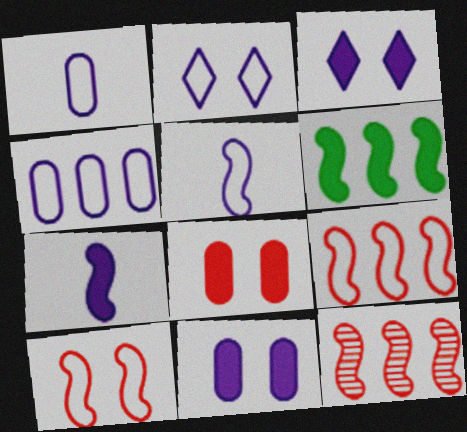[[2, 4, 5]]